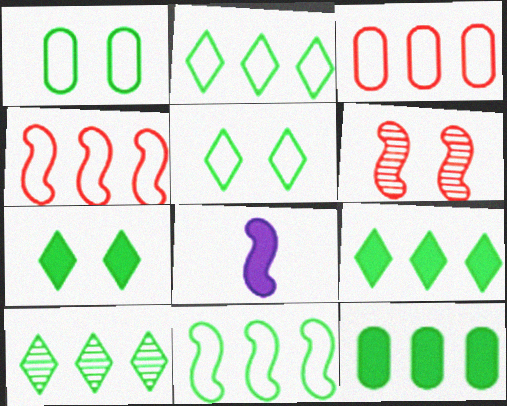[[2, 9, 10], 
[6, 8, 11], 
[10, 11, 12]]